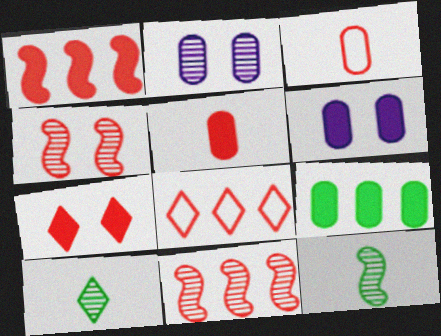[[1, 5, 7], 
[2, 3, 9], 
[2, 10, 11], 
[3, 7, 11], 
[4, 5, 8], 
[5, 6, 9], 
[6, 8, 12]]